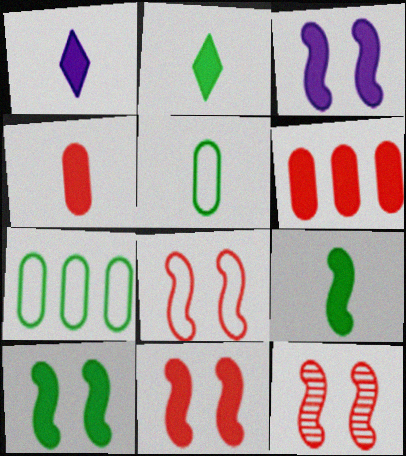[[1, 4, 9], 
[1, 6, 10], 
[1, 7, 12], 
[2, 3, 6], 
[3, 10, 11], 
[8, 11, 12]]